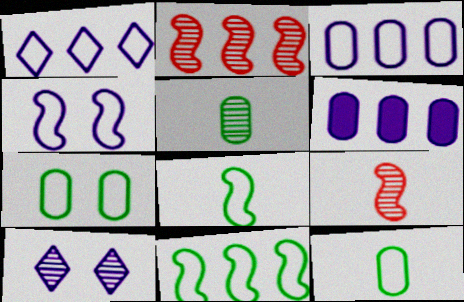[[2, 5, 10]]